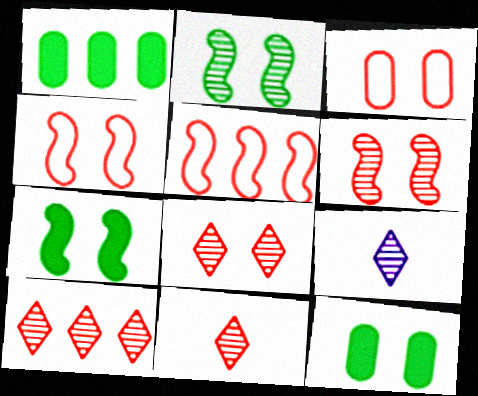[[1, 4, 9], 
[5, 9, 12], 
[8, 10, 11]]